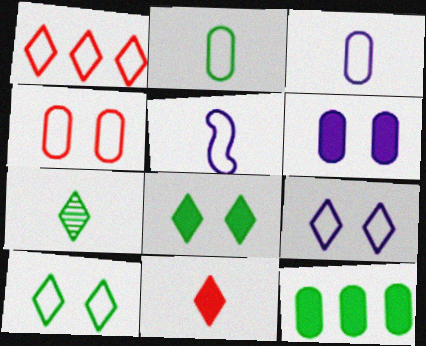[]